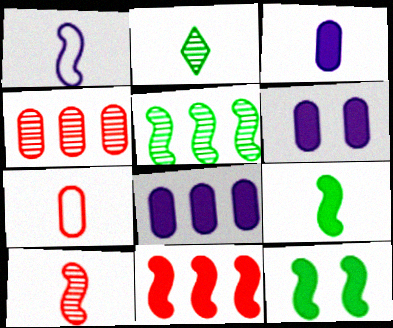[[1, 9, 10], 
[3, 6, 8]]